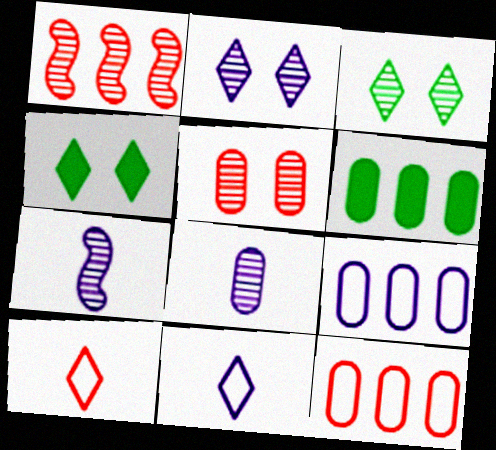[[1, 3, 8], 
[4, 7, 12]]